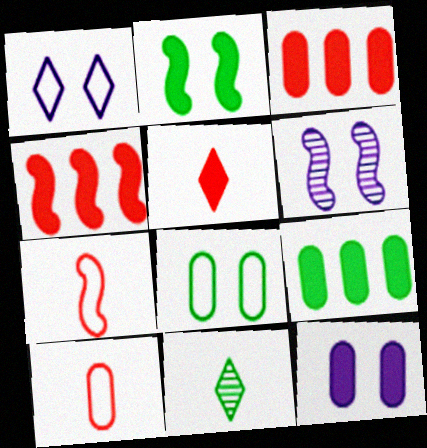[[1, 6, 12]]